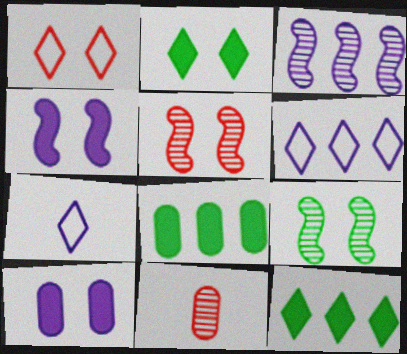[[1, 9, 10], 
[3, 7, 10], 
[5, 7, 8]]